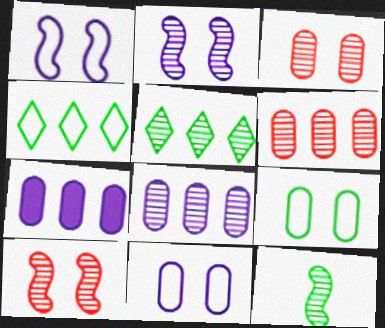[]